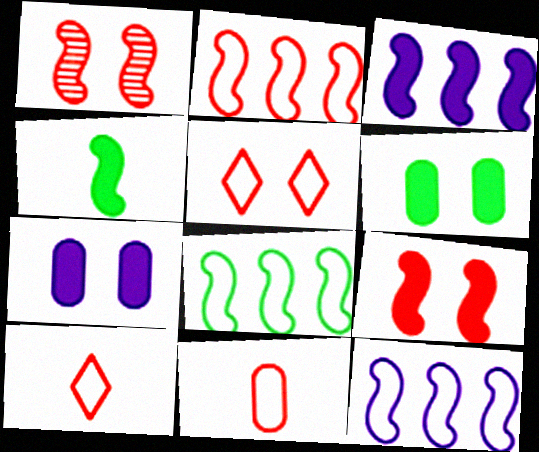[[1, 4, 12], 
[2, 5, 11], 
[2, 8, 12], 
[3, 4, 9]]